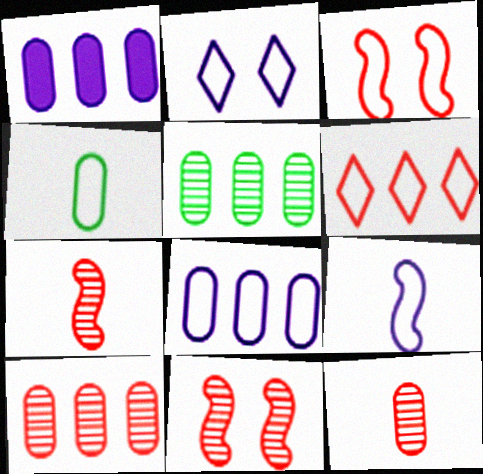[[2, 8, 9]]